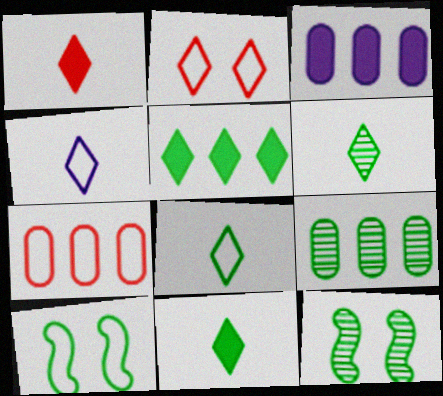[[1, 4, 6], 
[3, 7, 9], 
[4, 7, 10], 
[6, 8, 11], 
[6, 9, 12], 
[9, 10, 11]]